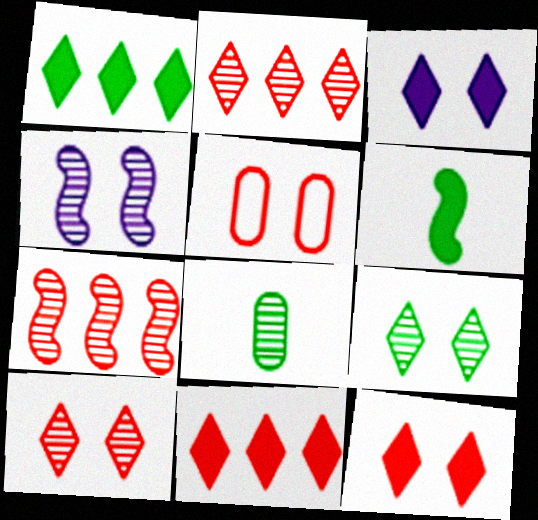[[2, 4, 8]]